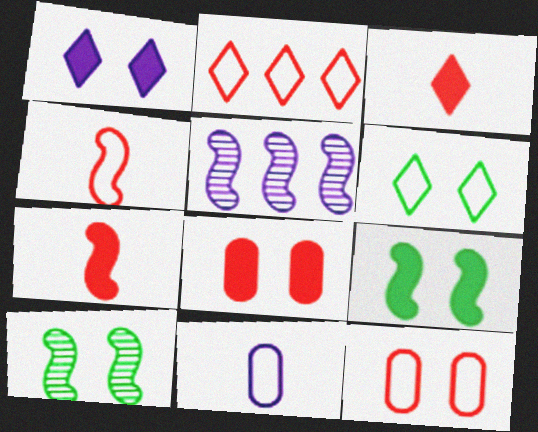[[1, 5, 11], 
[1, 8, 9], 
[1, 10, 12], 
[2, 4, 12], 
[4, 5, 9]]